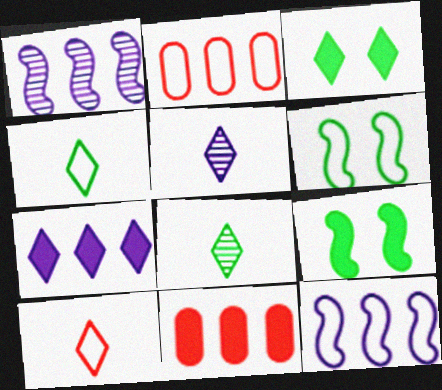[[2, 5, 9], 
[5, 6, 11]]